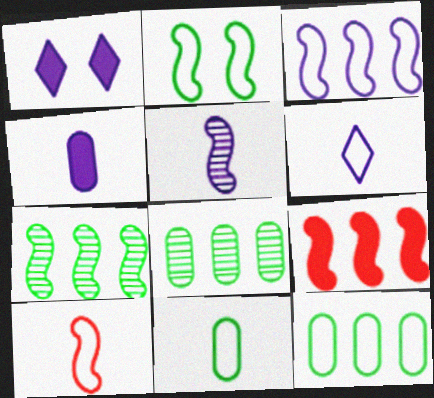[[1, 8, 10], 
[2, 3, 10], 
[2, 5, 9], 
[3, 7, 9], 
[4, 5, 6], 
[6, 10, 11]]